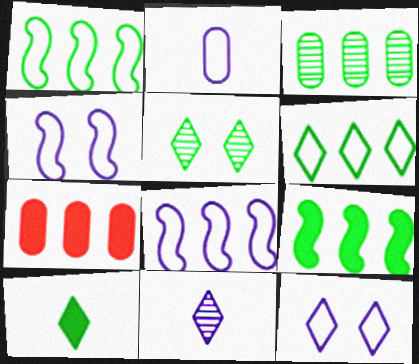[[2, 8, 12], 
[3, 6, 9], 
[5, 6, 10]]